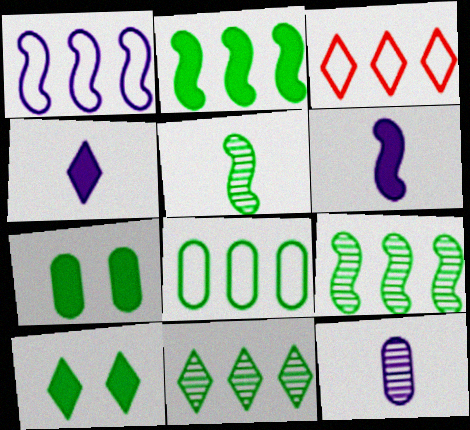[[1, 3, 8], 
[2, 8, 11], 
[5, 8, 10]]